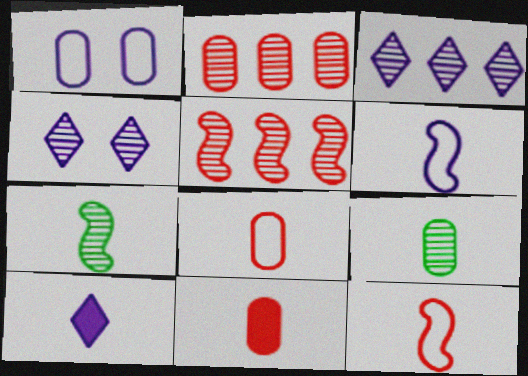[[2, 4, 7], 
[4, 5, 9], 
[7, 8, 10], 
[9, 10, 12]]